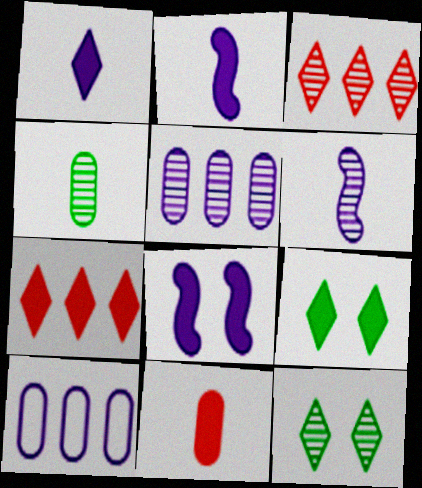[[1, 7, 9]]